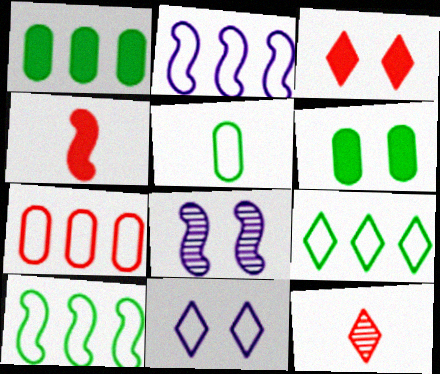[[2, 6, 12], 
[2, 7, 9], 
[4, 8, 10]]